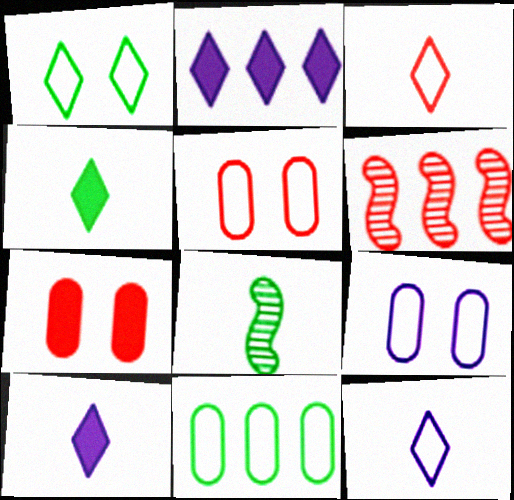[[2, 5, 8], 
[2, 6, 11], 
[3, 6, 7], 
[4, 6, 9]]